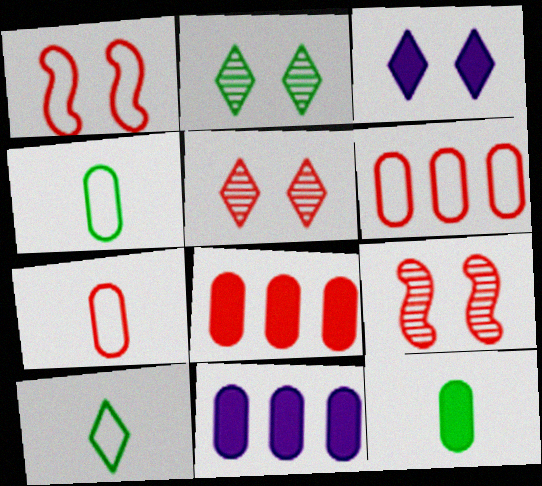[[9, 10, 11]]